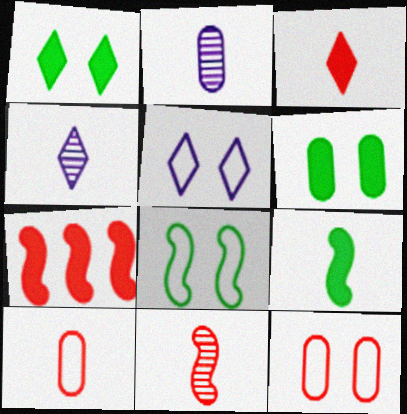[[3, 10, 11], 
[4, 9, 10], 
[5, 8, 12]]